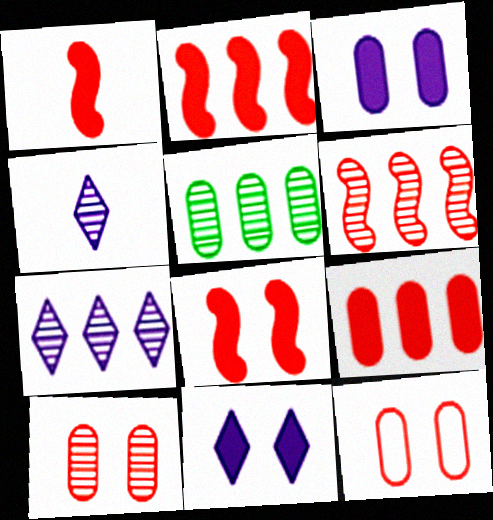[[1, 2, 8], 
[5, 6, 7]]